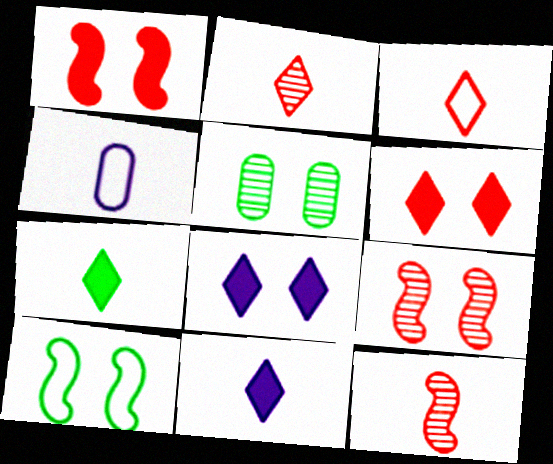[[4, 7, 12]]